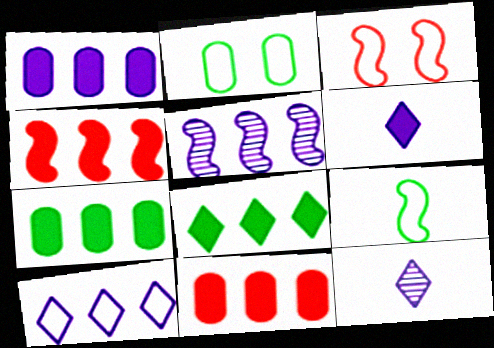[[1, 4, 8], 
[1, 5, 10], 
[1, 7, 11], 
[2, 4, 12], 
[3, 7, 12]]